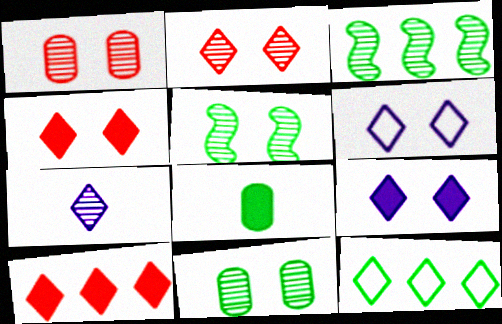[[1, 3, 7], 
[4, 7, 12], 
[5, 8, 12]]